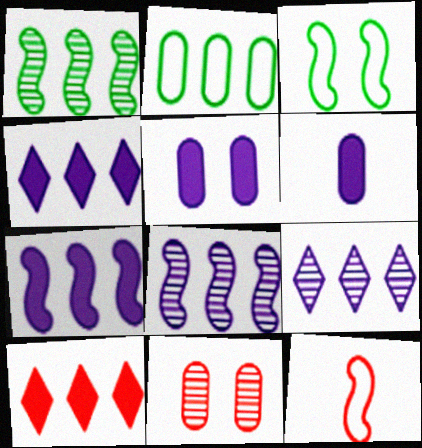[[2, 6, 11], 
[2, 8, 10], 
[10, 11, 12]]